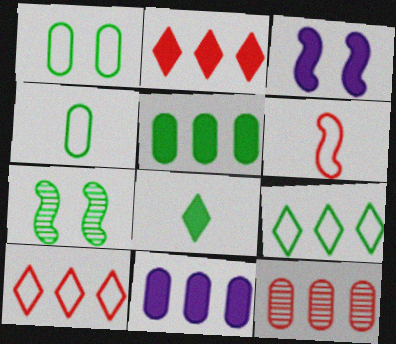[]